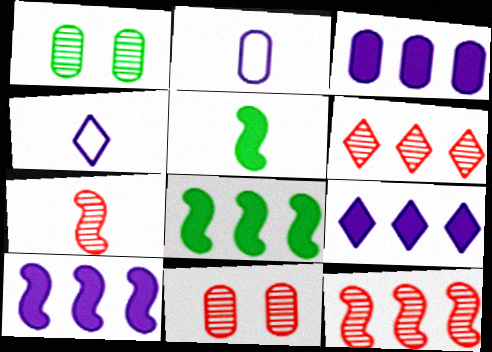[[3, 9, 10], 
[4, 8, 11], 
[6, 7, 11]]